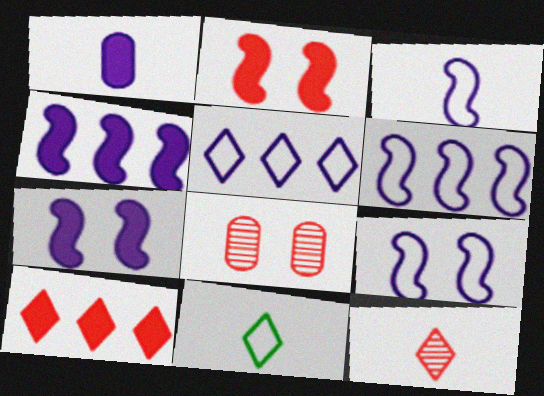[[3, 6, 9], 
[4, 8, 11]]